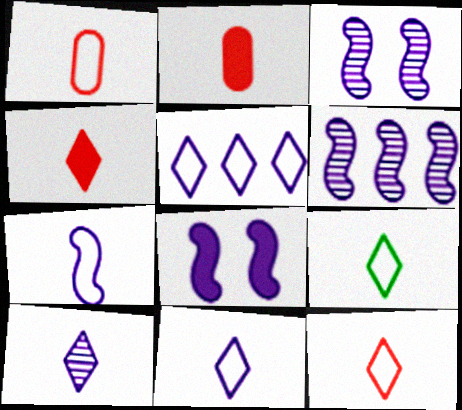[[1, 7, 9], 
[4, 9, 10], 
[6, 7, 8], 
[9, 11, 12]]